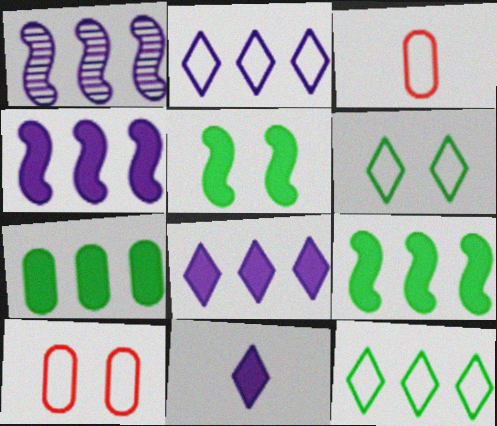[]